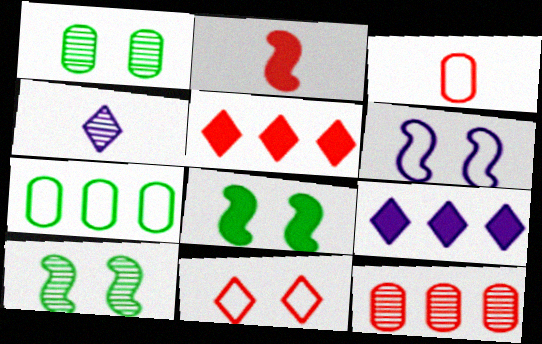[[2, 11, 12], 
[3, 9, 10], 
[4, 10, 12]]